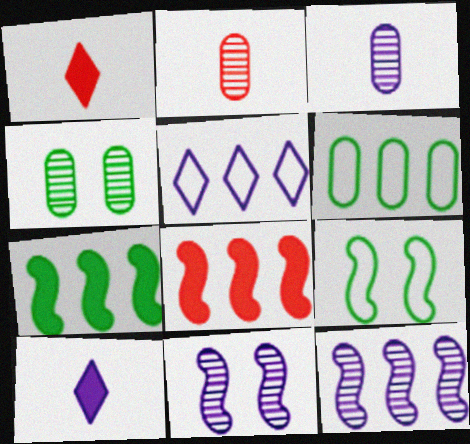[[1, 6, 11]]